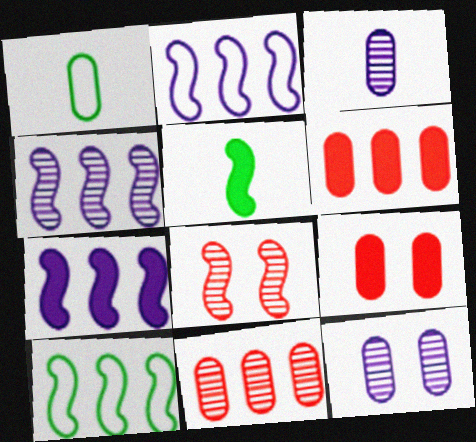[[1, 6, 12], 
[2, 4, 7], 
[2, 5, 8]]